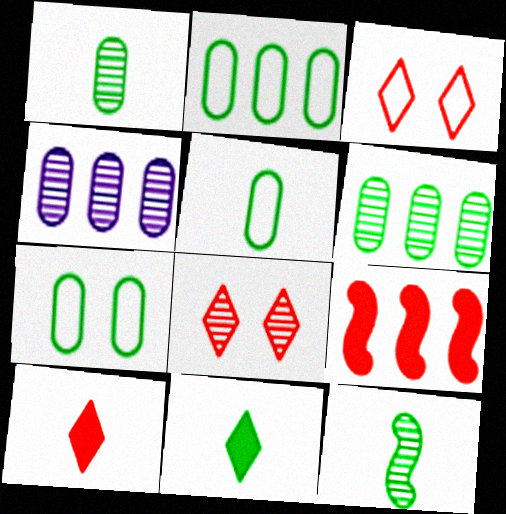[[2, 5, 7], 
[4, 8, 12], 
[5, 11, 12]]